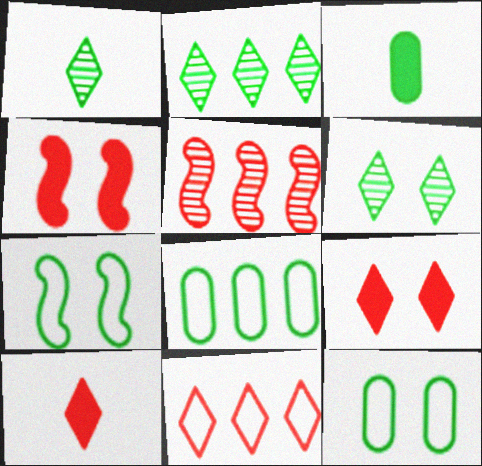[[1, 2, 6], 
[2, 3, 7]]